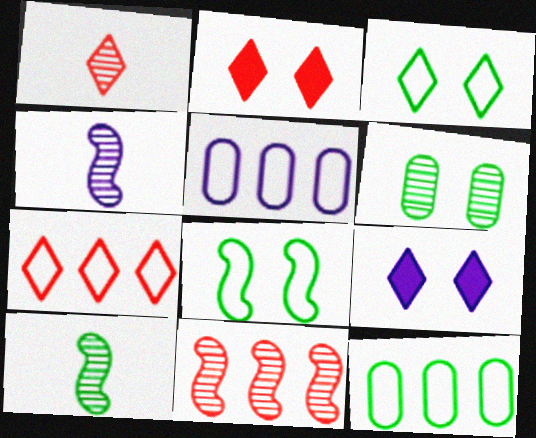[[1, 2, 7], 
[2, 4, 12], 
[2, 5, 10], 
[4, 5, 9]]